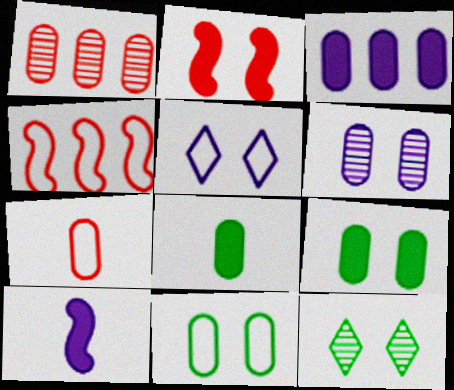[]